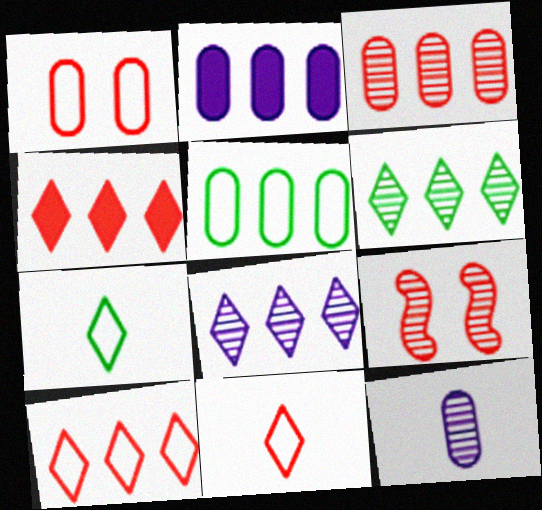[[2, 3, 5], 
[2, 7, 9], 
[6, 9, 12]]